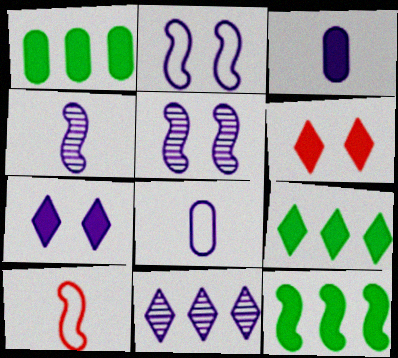[[1, 9, 12], 
[2, 3, 11], 
[3, 6, 12], 
[5, 10, 12]]